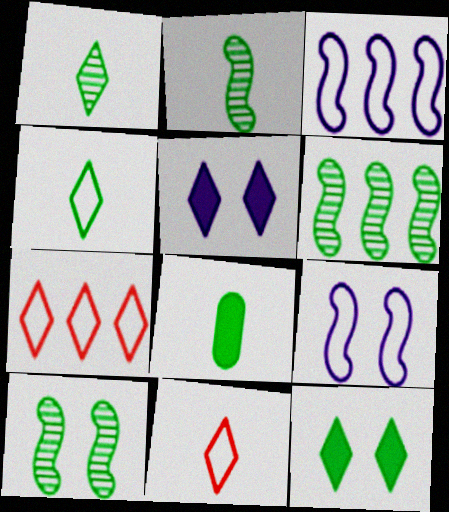[[1, 5, 7], 
[2, 4, 8], 
[2, 6, 10]]